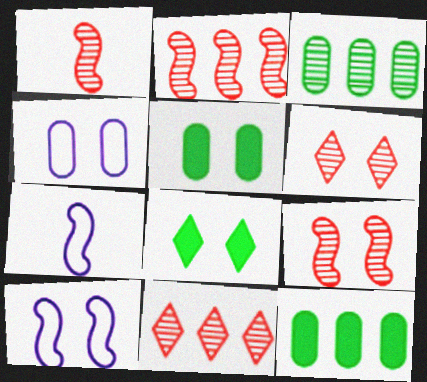[[1, 2, 9], 
[4, 8, 9], 
[5, 6, 10], 
[5, 7, 11], 
[6, 7, 12]]